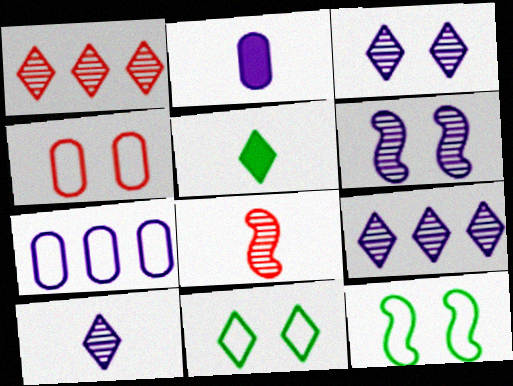[[1, 2, 12], 
[3, 9, 10]]